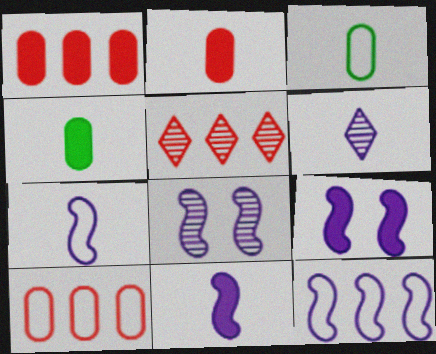[[3, 5, 9], 
[8, 11, 12]]